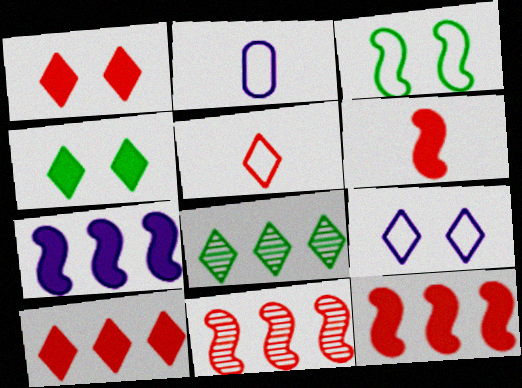[[2, 4, 11]]